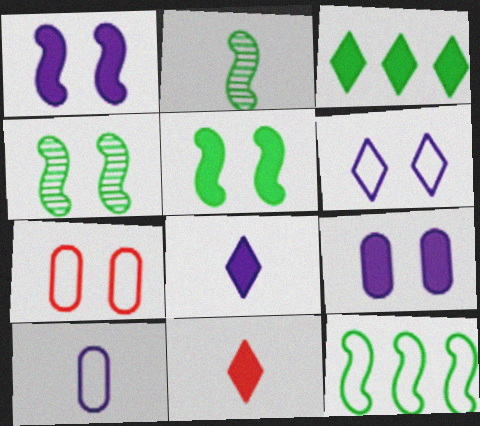[[2, 5, 12], 
[2, 10, 11]]